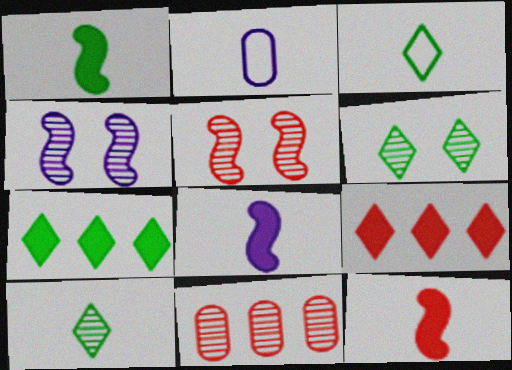[[1, 8, 12], 
[2, 5, 7], 
[2, 10, 12], 
[3, 6, 7], 
[4, 10, 11]]